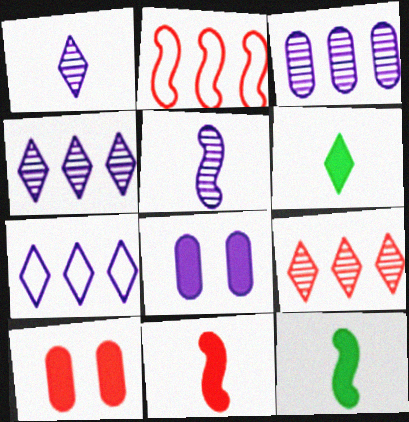[[5, 7, 8]]